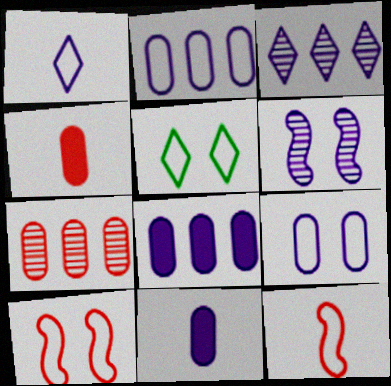[[1, 6, 8], 
[2, 5, 12], 
[5, 9, 10]]